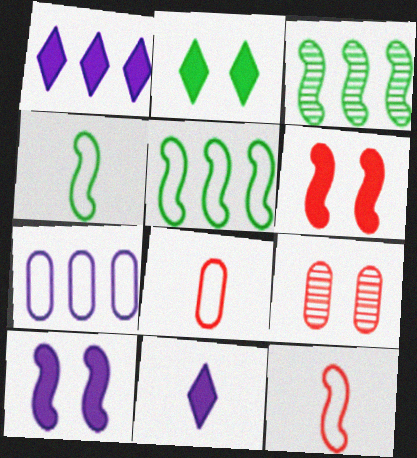[[1, 4, 9], 
[3, 10, 12], 
[5, 9, 11]]